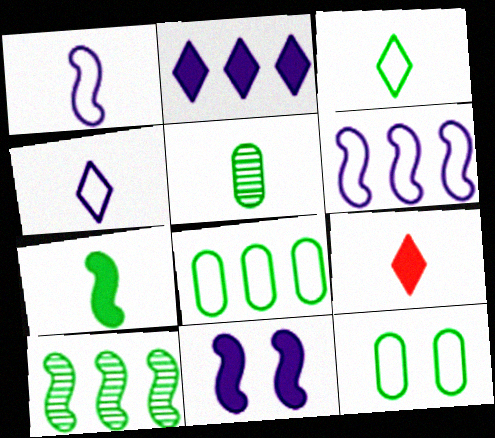[[1, 5, 9], 
[3, 5, 7]]